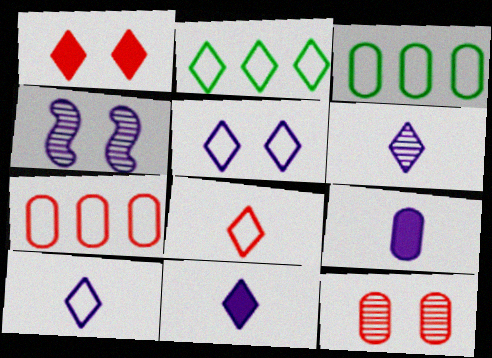[[1, 2, 6], 
[2, 5, 8], 
[3, 9, 12], 
[6, 10, 11]]